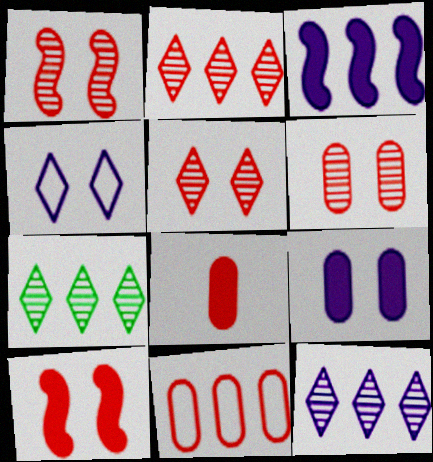[[1, 5, 6], 
[2, 7, 12], 
[3, 7, 11], 
[6, 8, 11]]